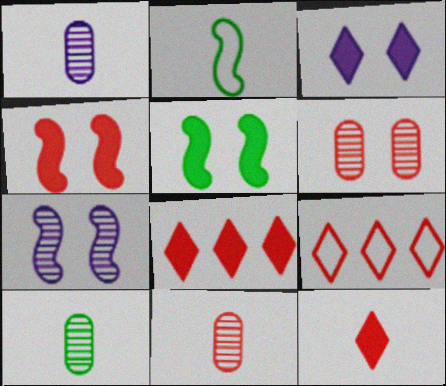[[1, 2, 12], 
[1, 5, 9], 
[1, 10, 11], 
[4, 9, 11]]